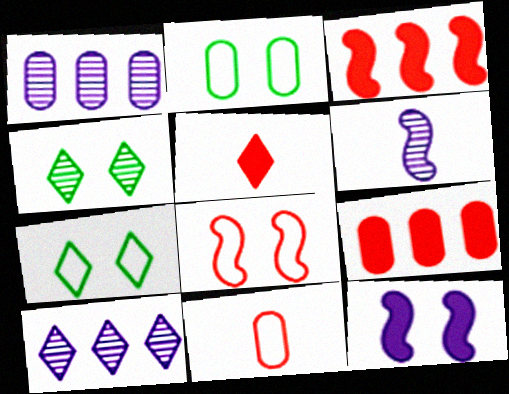[[5, 7, 10], 
[6, 7, 9]]